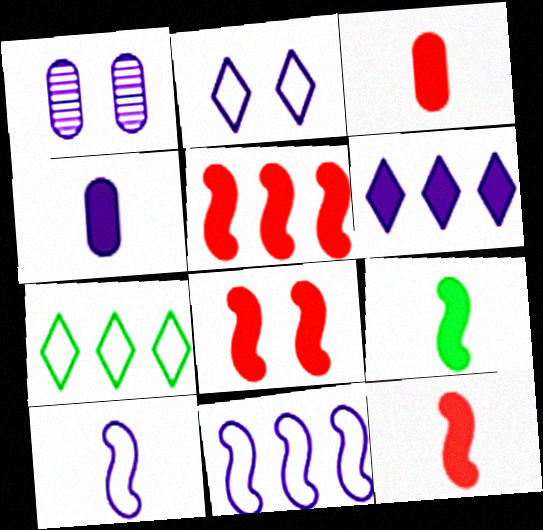[[1, 6, 10], 
[1, 7, 12], 
[5, 8, 12]]